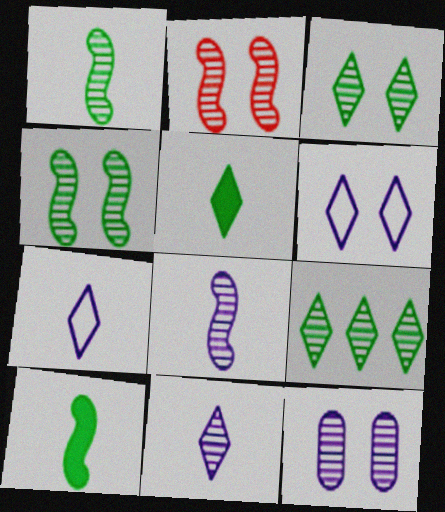[[2, 3, 12]]